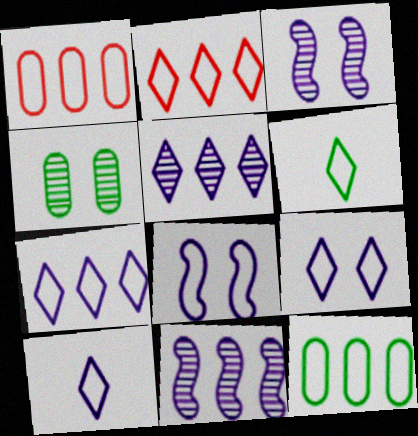[[1, 6, 8], 
[2, 6, 9], 
[7, 9, 10]]